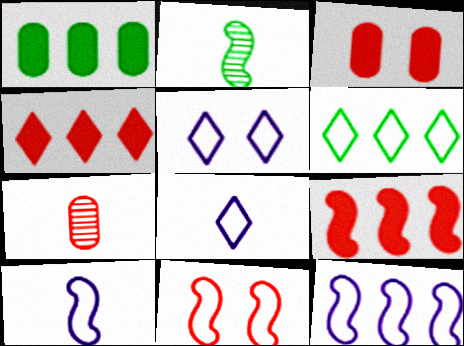[[4, 7, 11]]